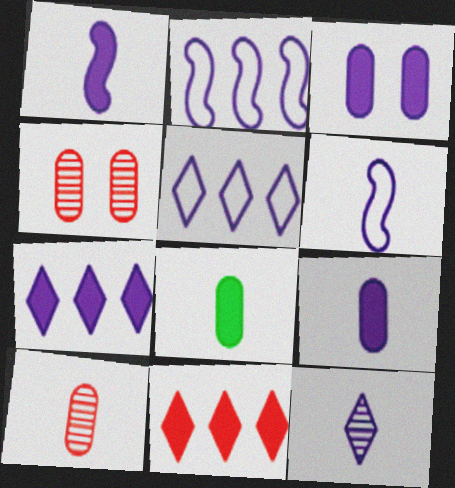[[1, 3, 7], 
[2, 3, 12], 
[6, 9, 12]]